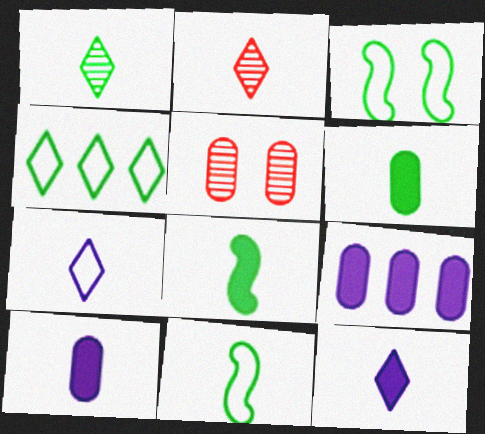[[1, 6, 11], 
[2, 3, 9], 
[2, 10, 11]]